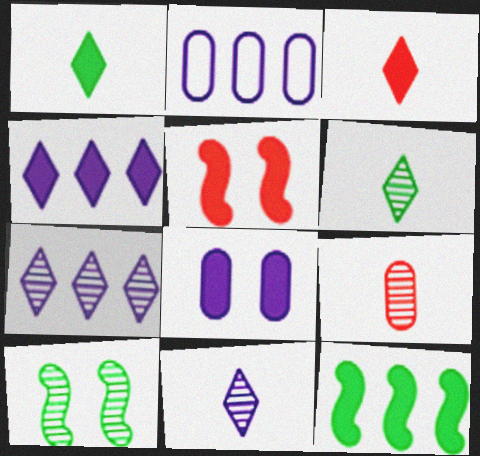[[2, 3, 10], 
[2, 5, 6], 
[3, 8, 12], 
[7, 9, 10]]